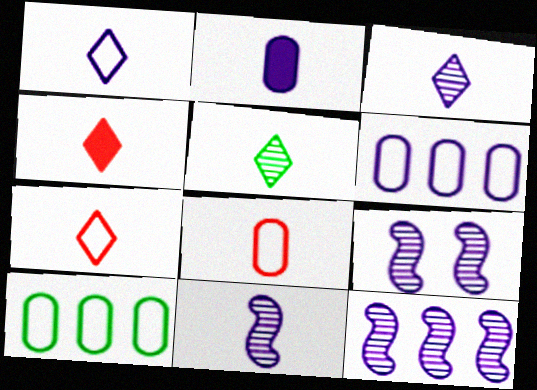[[1, 2, 11], 
[1, 4, 5], 
[4, 9, 10], 
[9, 11, 12]]